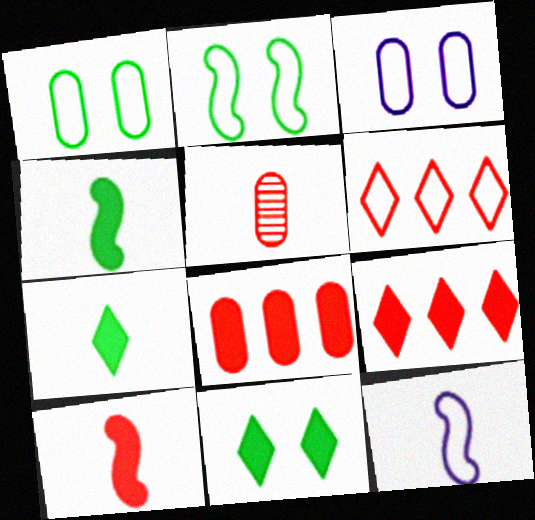[[1, 6, 12], 
[5, 7, 12]]